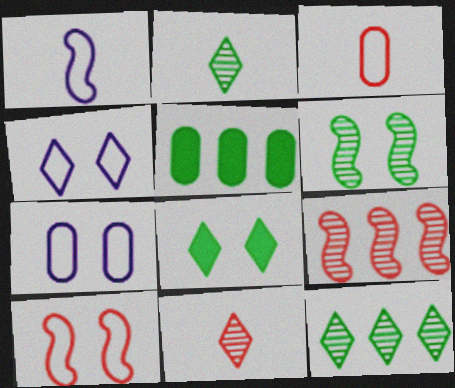[]